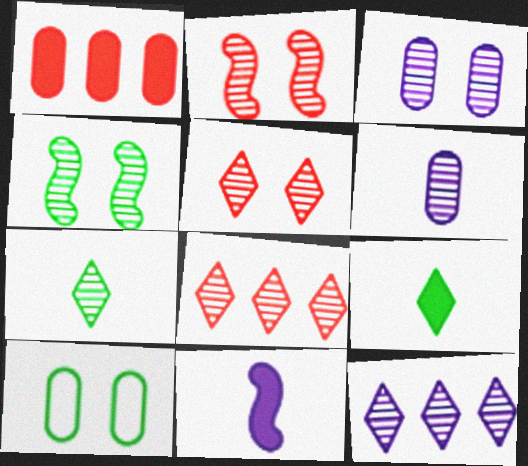[[1, 6, 10], 
[3, 4, 5], 
[4, 6, 8], 
[5, 7, 12], 
[8, 10, 11]]